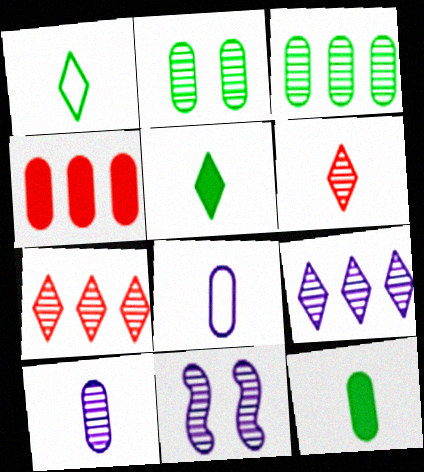[[1, 4, 11], 
[2, 4, 8], 
[3, 6, 11], 
[9, 10, 11]]